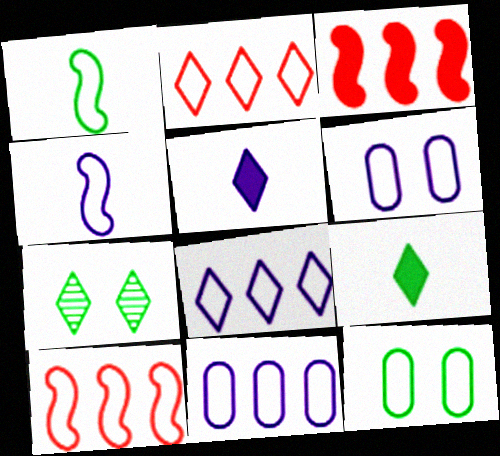[[1, 2, 6], 
[2, 4, 12], 
[2, 5, 7], 
[4, 6, 8]]